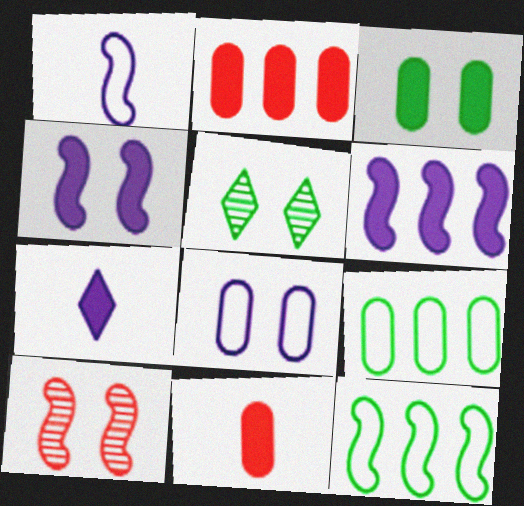[[1, 2, 5], 
[7, 9, 10]]